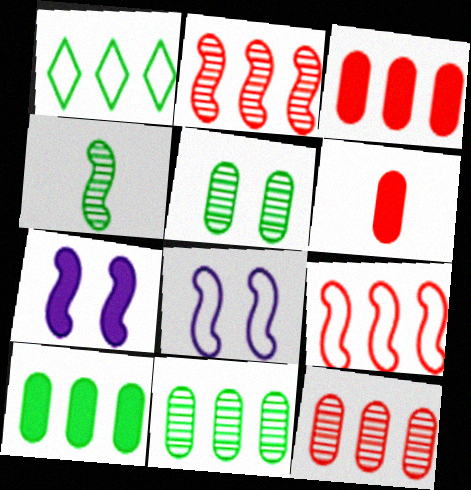[[4, 7, 9]]